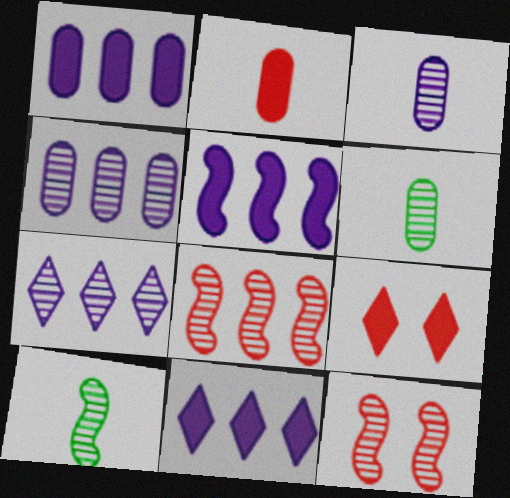[[1, 5, 11], 
[6, 7, 12]]